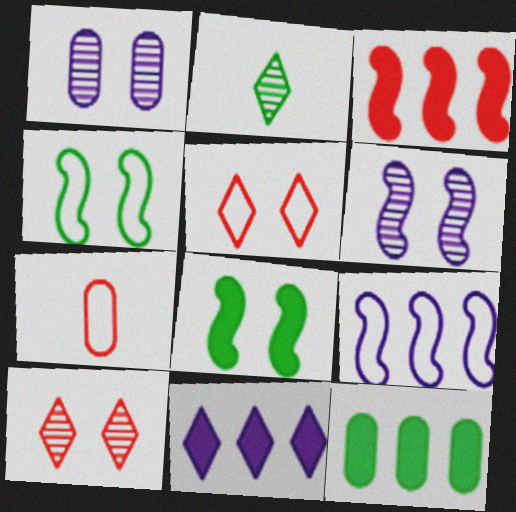[[1, 5, 8], 
[1, 7, 12], 
[2, 4, 12], 
[2, 5, 11], 
[3, 7, 10], 
[3, 11, 12]]